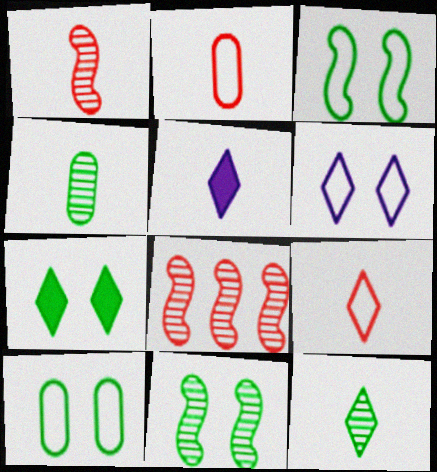[[5, 8, 10], 
[5, 9, 12], 
[7, 10, 11]]